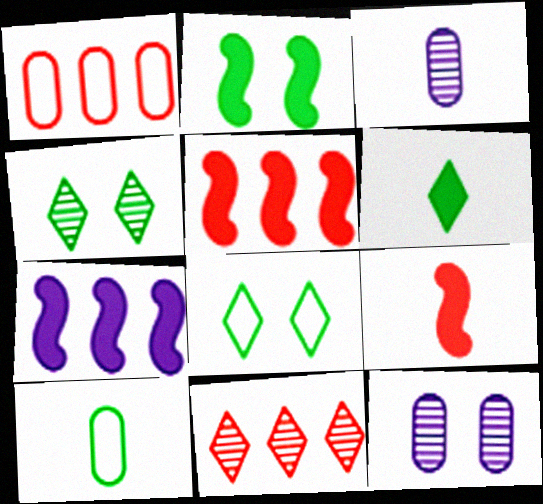[[1, 5, 11], 
[2, 7, 9], 
[3, 5, 8]]